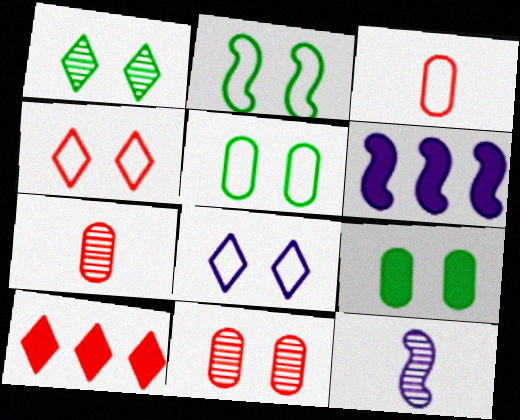[[1, 2, 9], 
[1, 3, 6], 
[5, 10, 12]]